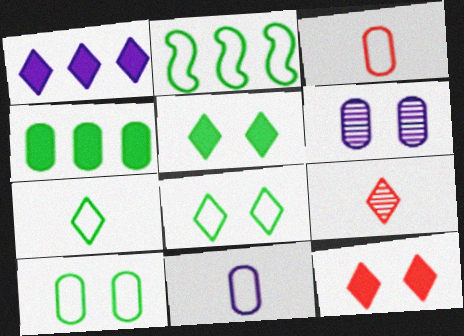[[1, 8, 9], 
[2, 7, 10], 
[3, 4, 6]]